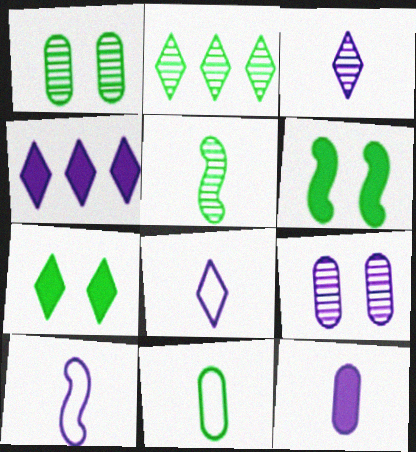[[1, 2, 5], 
[2, 6, 11], 
[3, 10, 12], 
[4, 9, 10]]